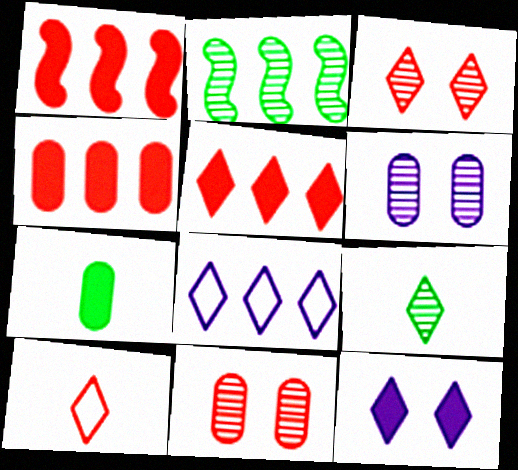[[1, 4, 5], 
[1, 7, 12], 
[1, 10, 11], 
[2, 4, 8], 
[3, 5, 10]]